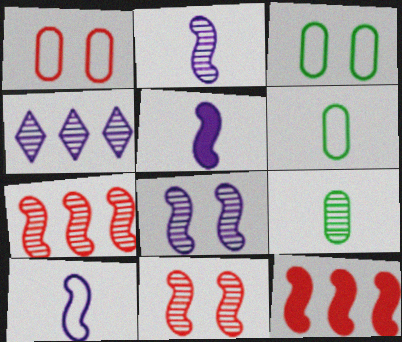[[2, 5, 10], 
[4, 9, 11]]